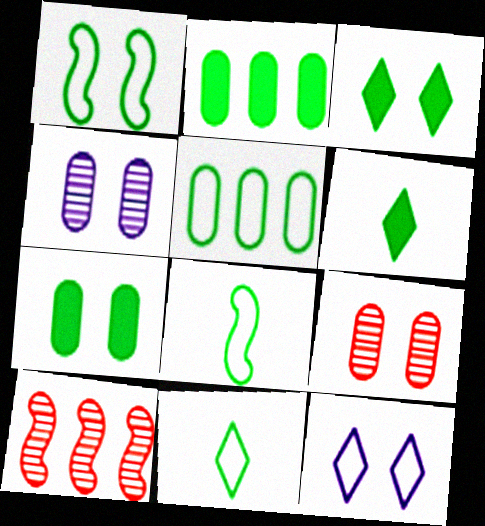[[1, 5, 11]]